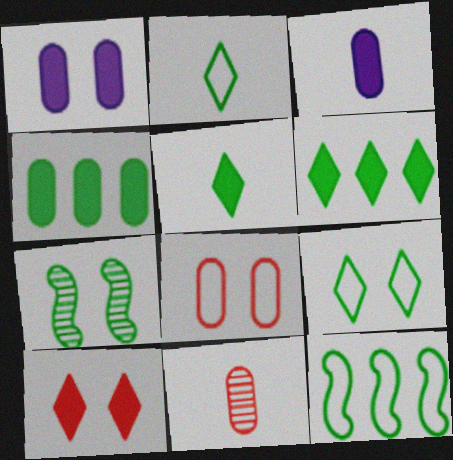[[2, 4, 7]]